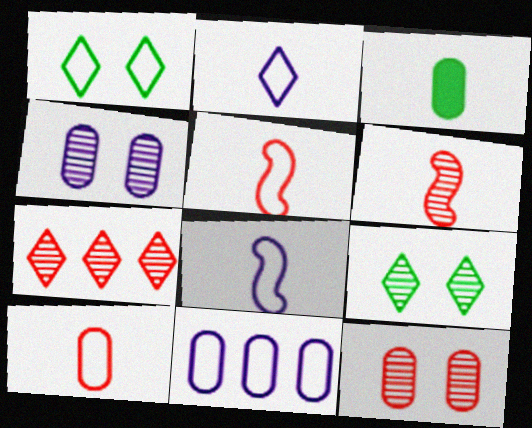[[1, 5, 11], 
[2, 3, 6], 
[3, 11, 12], 
[6, 7, 12]]